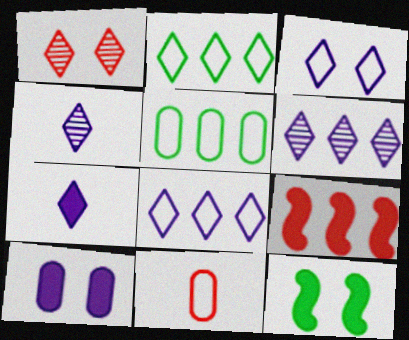[[1, 2, 7], 
[1, 9, 11], 
[3, 6, 7], 
[5, 6, 9], 
[6, 11, 12]]